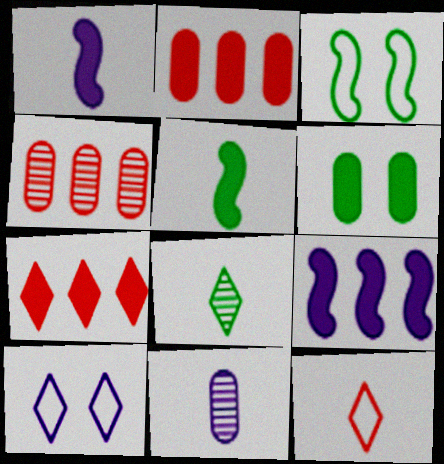[[1, 6, 7], 
[3, 7, 11], 
[4, 5, 10], 
[5, 11, 12], 
[7, 8, 10], 
[9, 10, 11]]